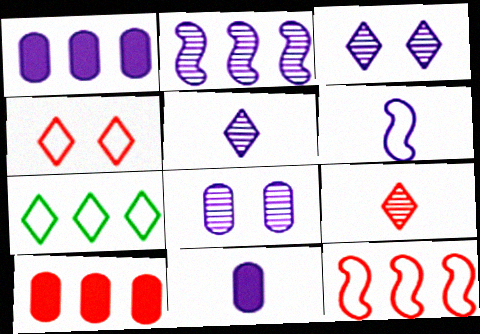[[1, 3, 6], 
[2, 5, 8], 
[2, 7, 10], 
[5, 6, 11]]